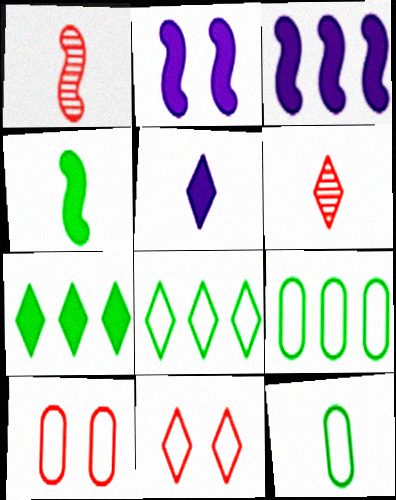[[1, 5, 12], 
[2, 6, 9]]